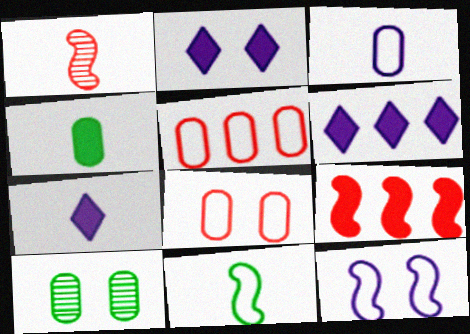[[2, 4, 9], 
[2, 6, 7]]